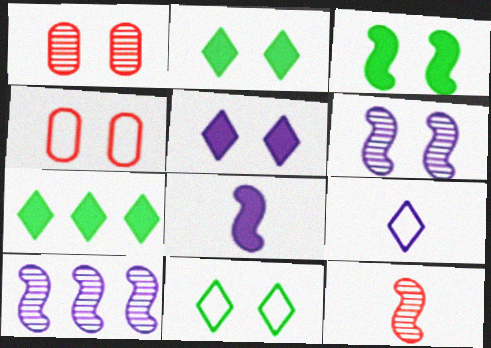[[2, 4, 6]]